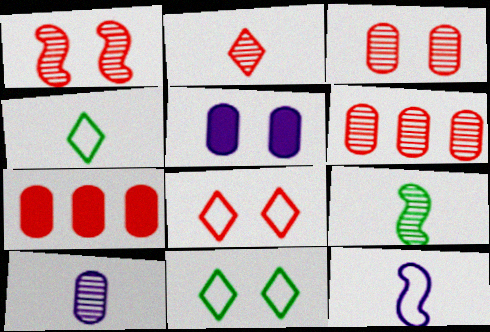[[1, 2, 6], 
[1, 5, 11], 
[2, 9, 10]]